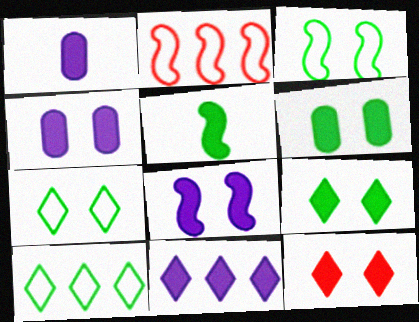[[1, 8, 11], 
[6, 8, 12]]